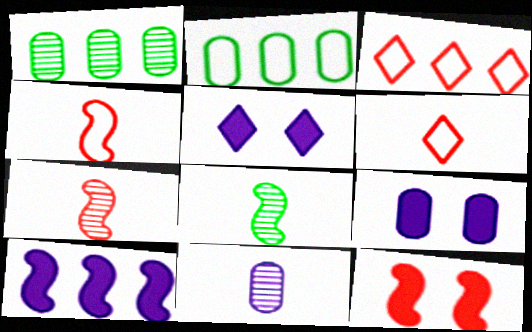[[1, 3, 10], 
[1, 4, 5], 
[2, 5, 7], 
[3, 8, 9]]